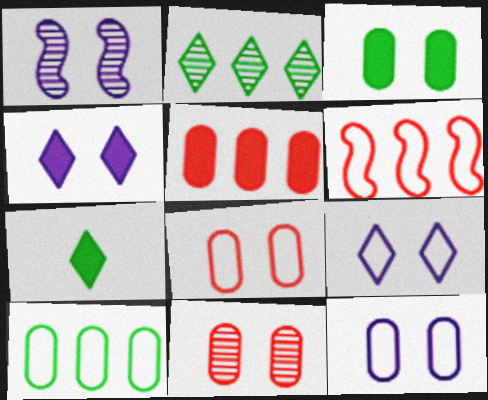[[1, 4, 12], 
[3, 11, 12]]